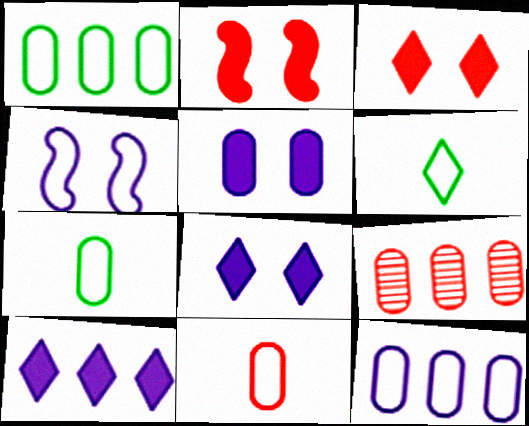[[5, 7, 9]]